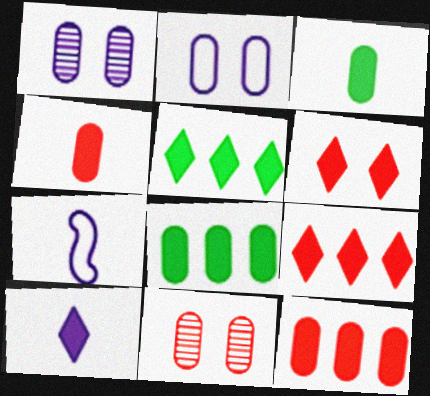[[5, 6, 10], 
[5, 7, 11]]